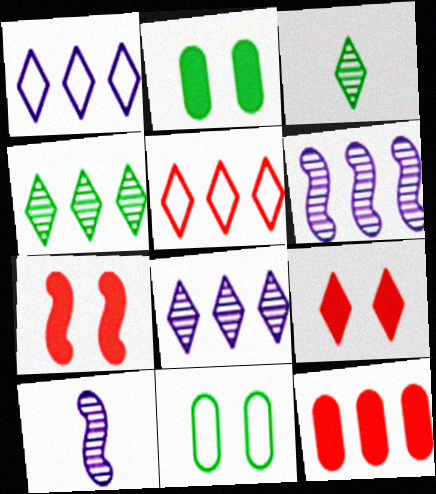[[1, 3, 9], 
[2, 5, 10]]